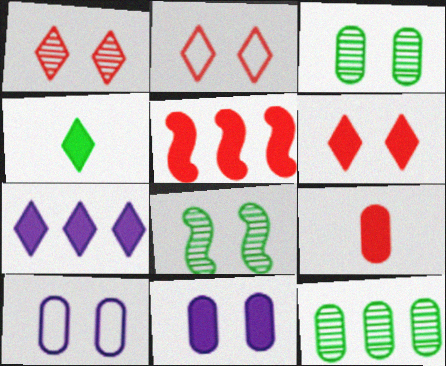[[1, 2, 6], 
[2, 8, 11], 
[4, 5, 11], 
[4, 6, 7], 
[5, 6, 9], 
[6, 8, 10], 
[9, 10, 12]]